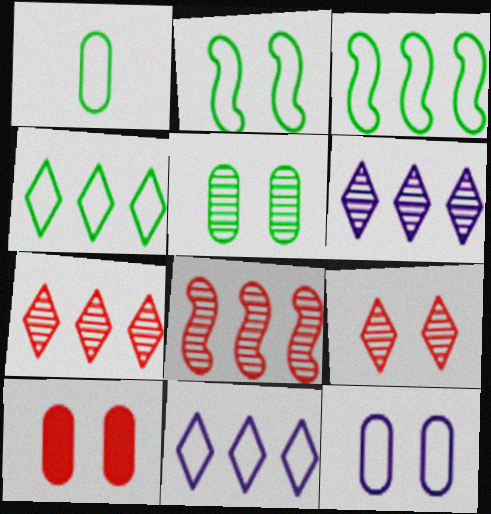[[1, 2, 4], 
[5, 10, 12]]